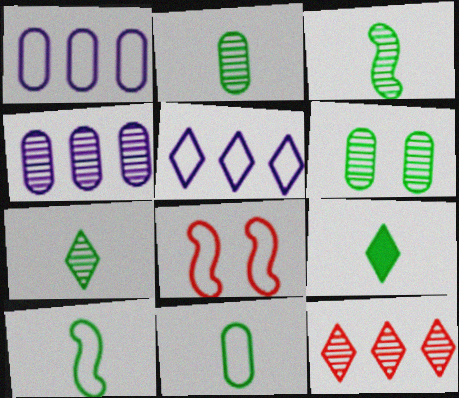[[2, 3, 7], 
[2, 9, 10], 
[3, 9, 11], 
[4, 8, 9], 
[5, 8, 11]]